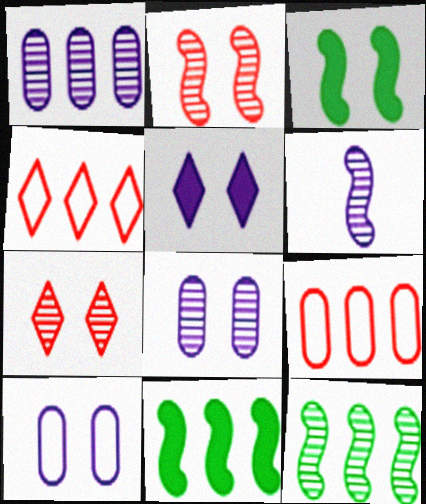[[1, 4, 11], 
[2, 6, 12], 
[3, 7, 10]]